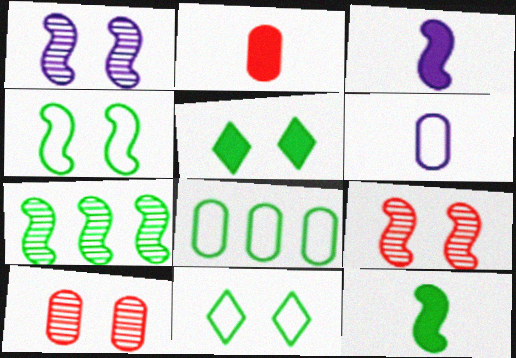[[4, 7, 12]]